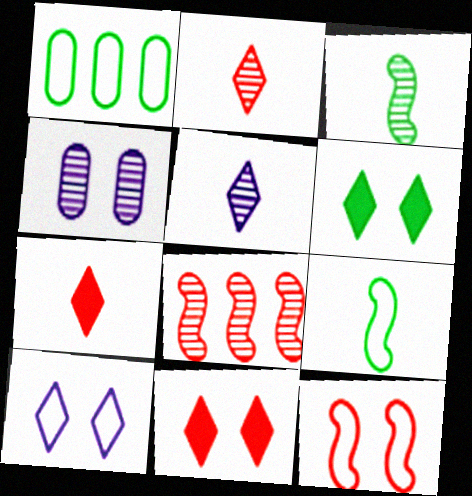[[1, 3, 6], 
[4, 6, 12]]